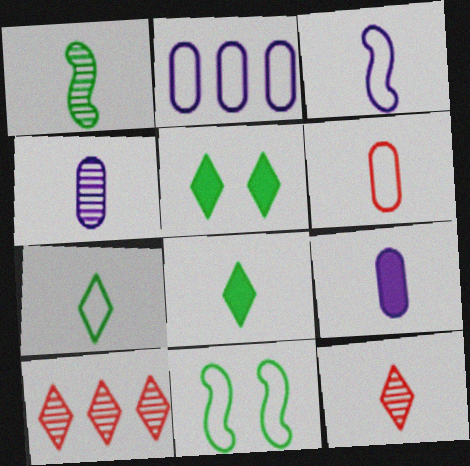[[1, 4, 12], 
[3, 6, 7], 
[9, 10, 11]]